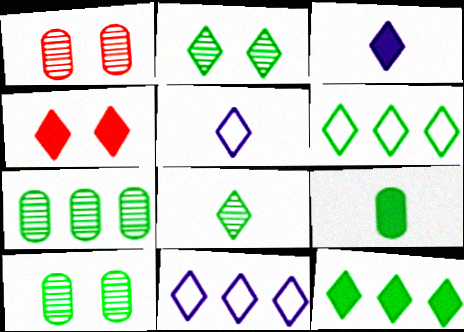[[3, 4, 12], 
[4, 8, 11]]